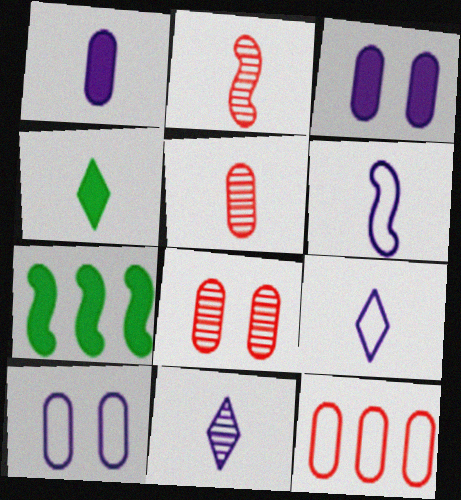[[1, 6, 11], 
[4, 5, 6], 
[7, 8, 9]]